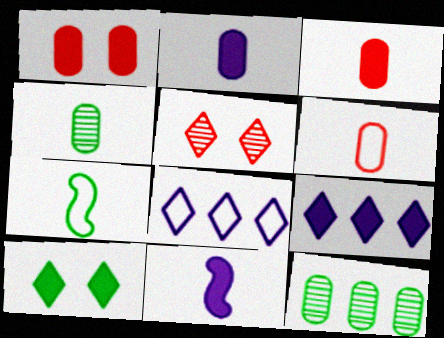[[2, 4, 6], 
[7, 10, 12]]